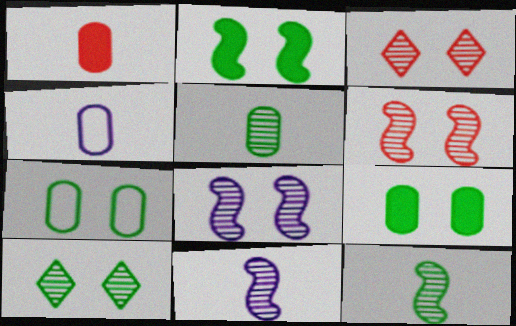[[1, 4, 5], 
[2, 7, 10]]